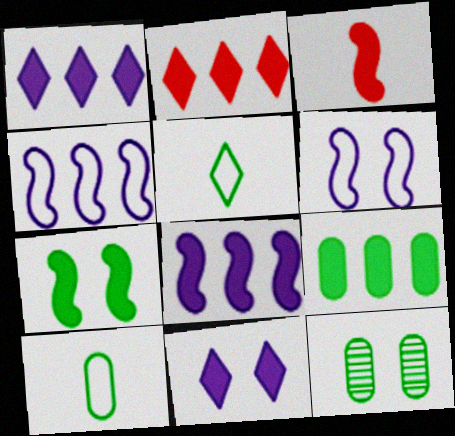[[2, 8, 9], 
[3, 7, 8], 
[3, 9, 11], 
[9, 10, 12]]